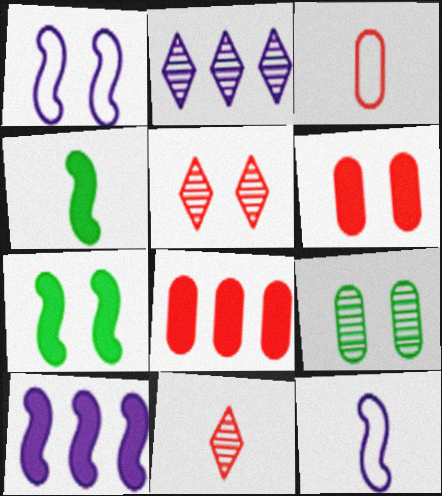[[2, 3, 7]]